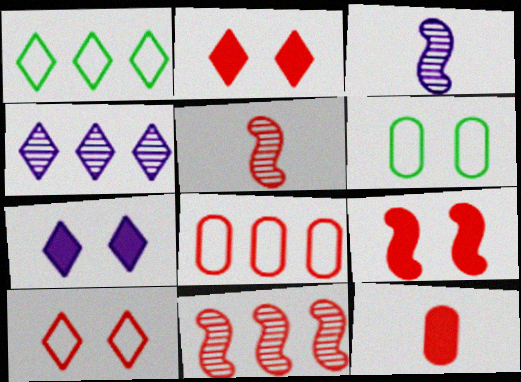[[2, 5, 8], 
[10, 11, 12]]